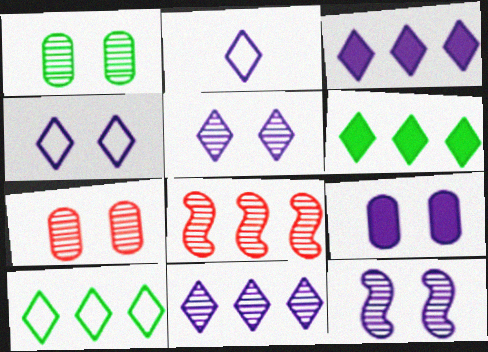[[2, 3, 5], 
[4, 9, 12]]